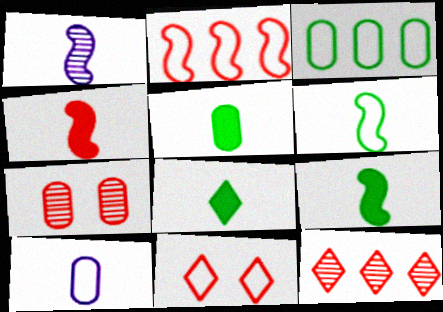[[1, 4, 6], 
[5, 8, 9]]